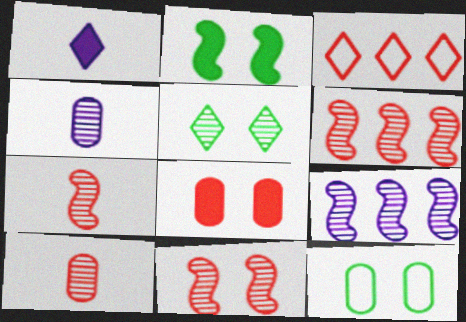[[1, 3, 5], 
[1, 6, 12], 
[2, 3, 4], 
[2, 5, 12], 
[3, 7, 8], 
[4, 5, 6], 
[5, 9, 10], 
[6, 7, 11]]